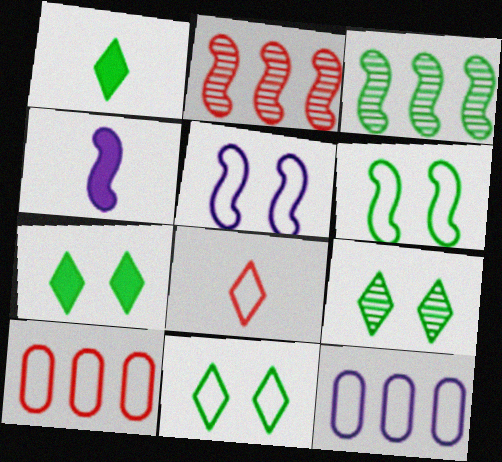[[2, 4, 6], 
[4, 9, 10], 
[6, 8, 12], 
[7, 9, 11]]